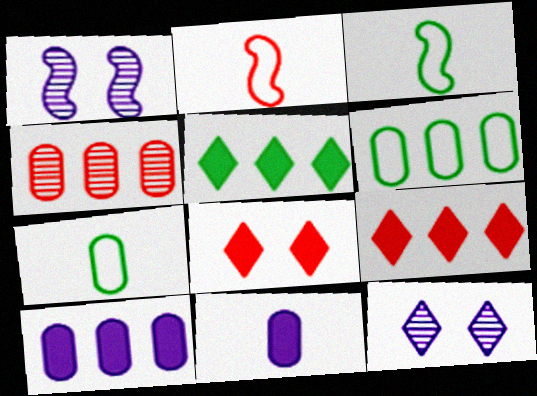[[1, 7, 9], 
[2, 4, 8], 
[4, 6, 10]]